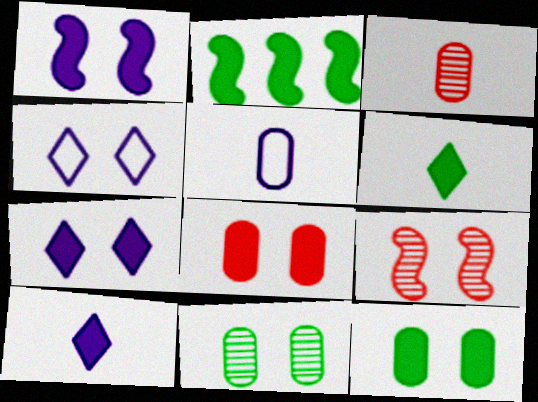[[2, 3, 4], 
[2, 6, 12], 
[2, 8, 10], 
[4, 9, 12]]